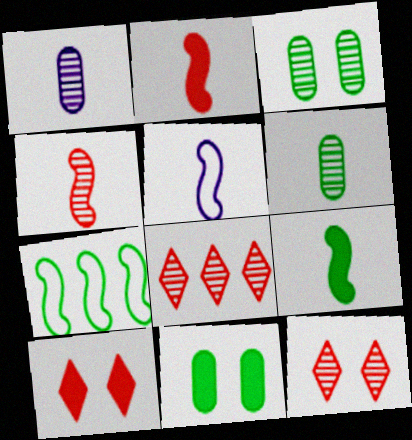[[1, 7, 10], 
[4, 5, 9], 
[5, 8, 11]]